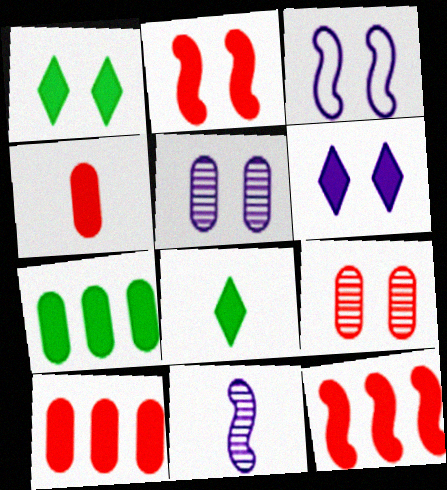[[1, 3, 9], 
[3, 5, 6]]